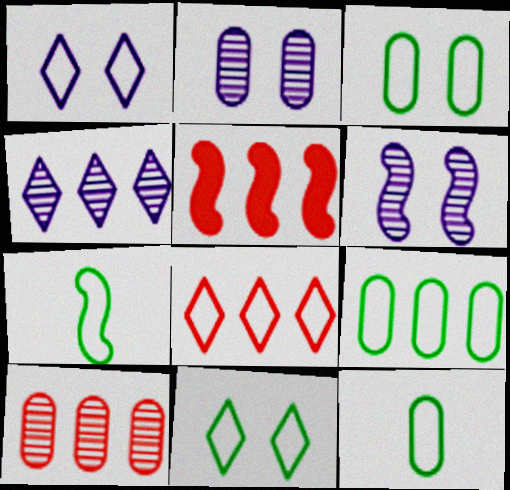[[3, 9, 12], 
[4, 5, 9], 
[5, 6, 7], 
[5, 8, 10], 
[7, 9, 11]]